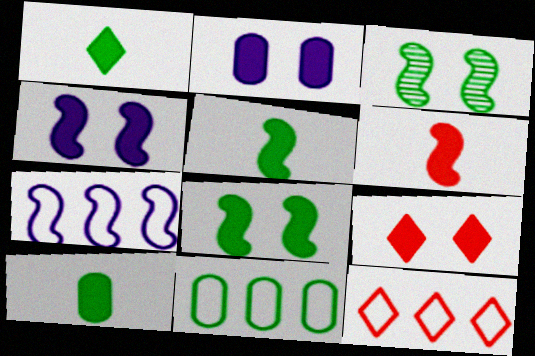[[1, 3, 11], 
[1, 5, 10], 
[2, 8, 9], 
[3, 6, 7], 
[7, 11, 12]]